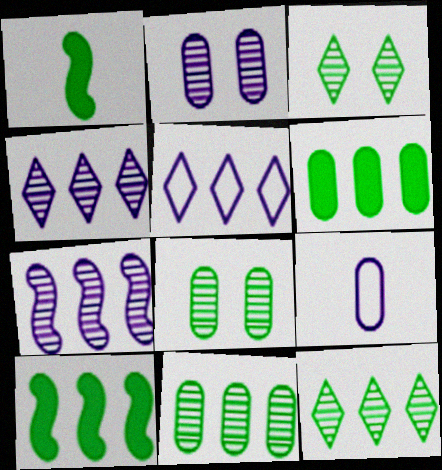[]